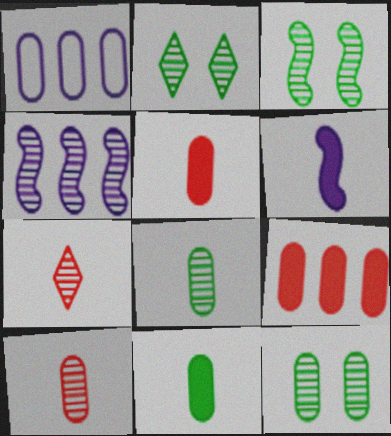[[1, 5, 12], 
[2, 3, 12], 
[2, 4, 10], 
[4, 7, 12]]